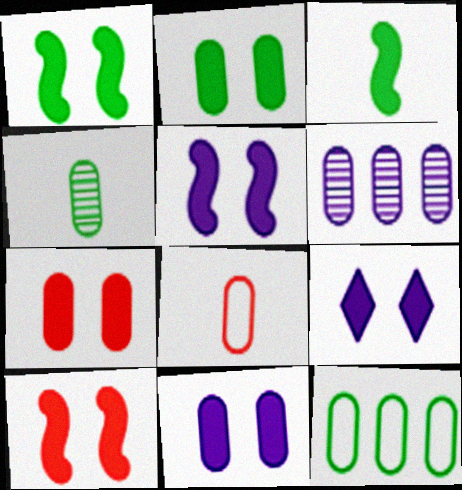[[1, 5, 10], 
[1, 7, 9], 
[2, 4, 12], 
[2, 6, 8], 
[2, 7, 11], 
[2, 9, 10], 
[5, 9, 11]]